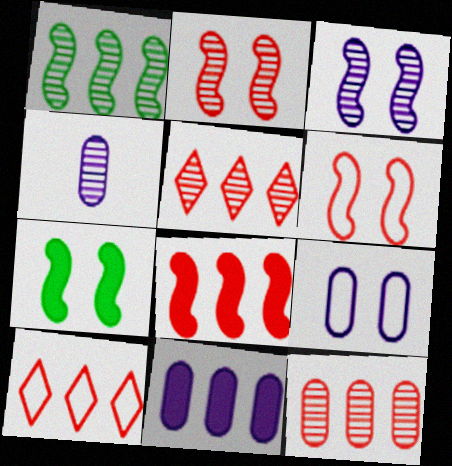[[1, 10, 11], 
[3, 6, 7], 
[4, 7, 10], 
[4, 9, 11], 
[8, 10, 12]]